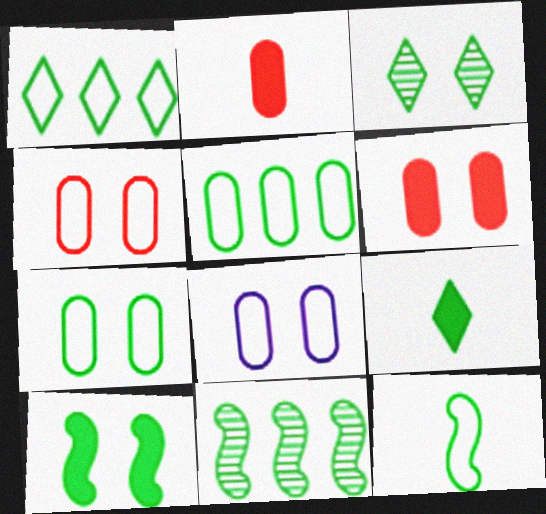[[1, 3, 9], 
[1, 7, 12], 
[3, 7, 10], 
[4, 7, 8], 
[7, 9, 11], 
[10, 11, 12]]